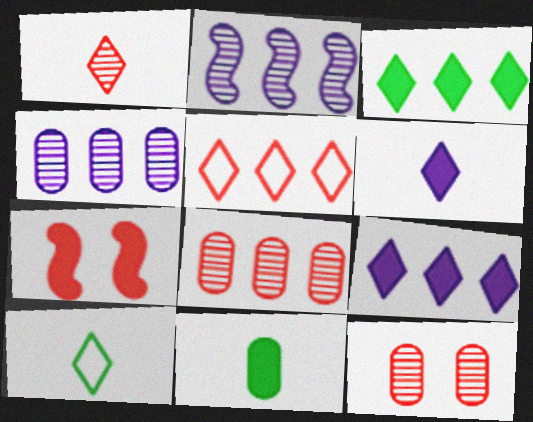[[1, 6, 10], 
[4, 7, 10], 
[7, 9, 11]]